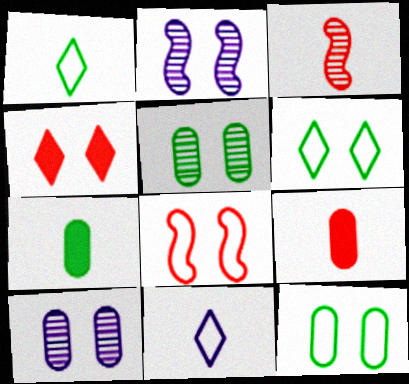[[2, 4, 12], 
[3, 7, 11]]